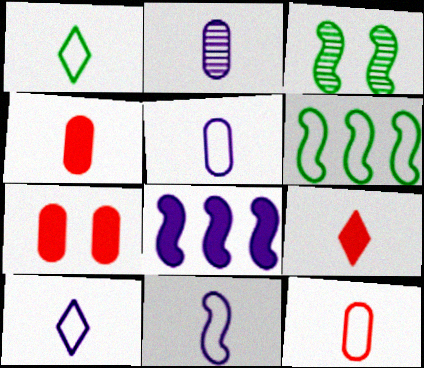[[1, 11, 12], 
[5, 10, 11]]